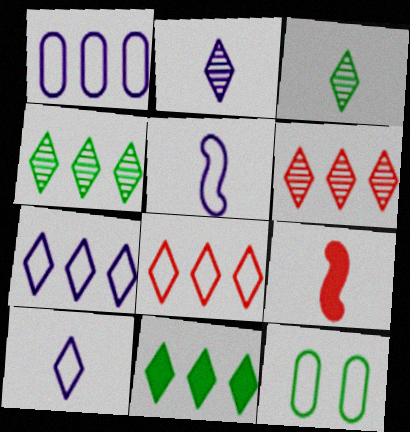[[5, 8, 12], 
[6, 7, 11]]